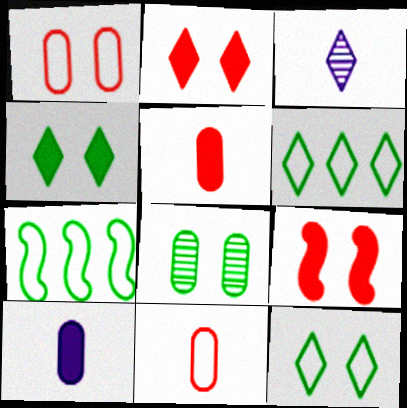[[2, 3, 6]]